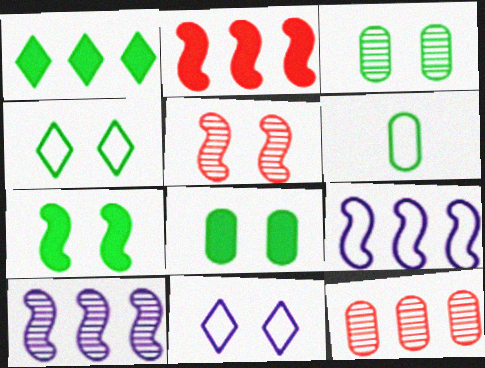[[1, 9, 12], 
[3, 4, 7], 
[5, 8, 11]]